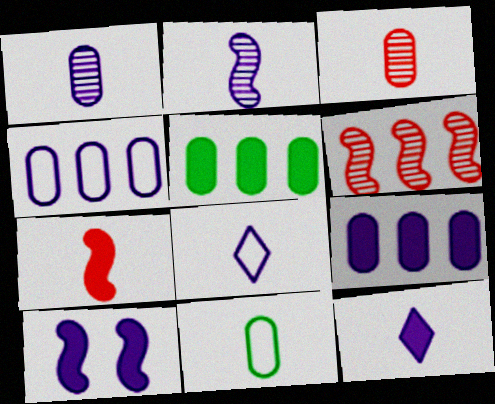[[9, 10, 12]]